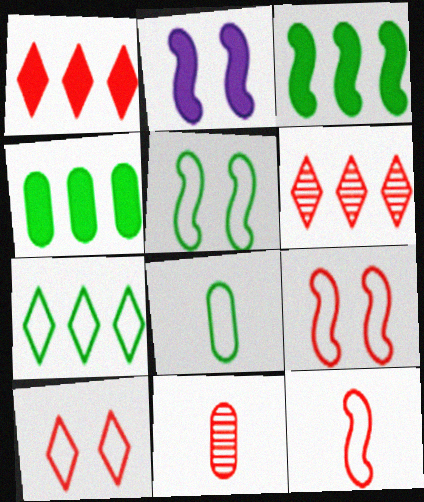[[1, 9, 11], 
[2, 6, 8], 
[2, 7, 11], 
[5, 7, 8]]